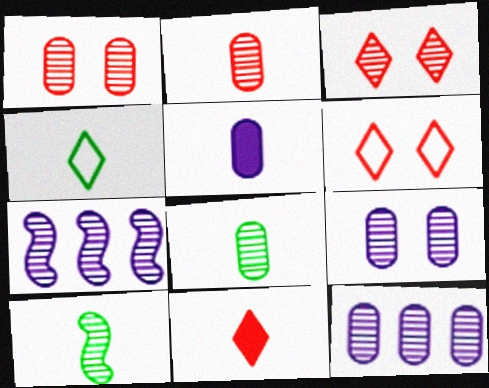[[1, 8, 12], 
[3, 7, 8], 
[3, 10, 12]]